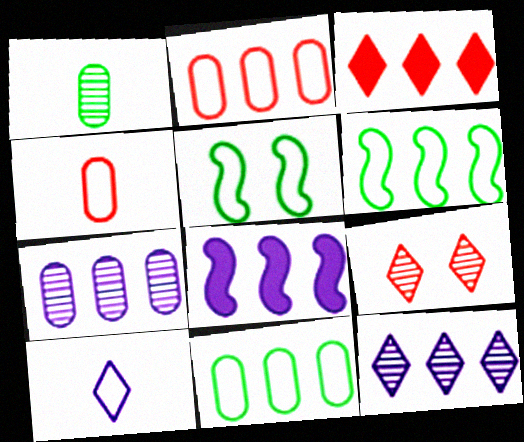[[2, 5, 10], 
[3, 6, 7]]